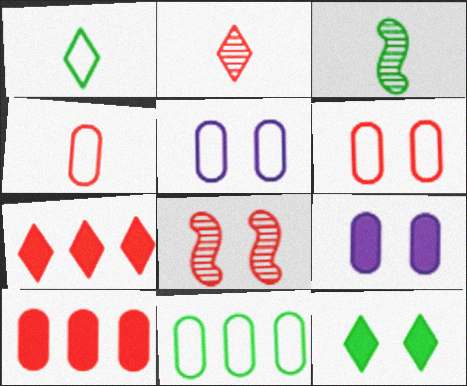[[3, 5, 7], 
[3, 11, 12], 
[4, 5, 11], 
[4, 7, 8], 
[5, 8, 12]]